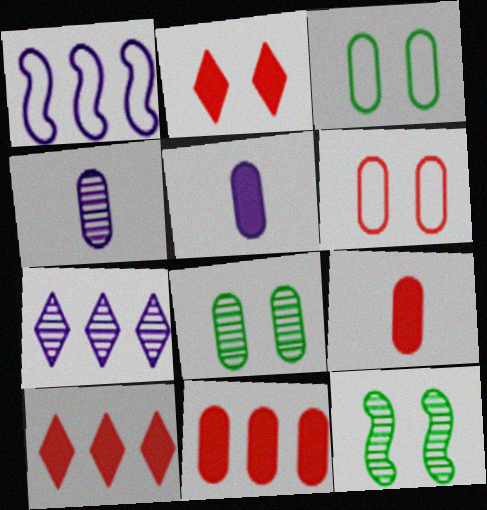[[3, 4, 11]]